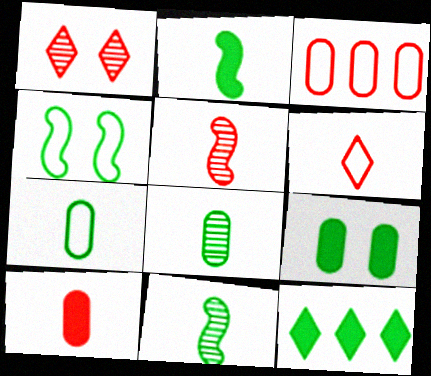[[2, 9, 12], 
[4, 8, 12], 
[5, 6, 10]]